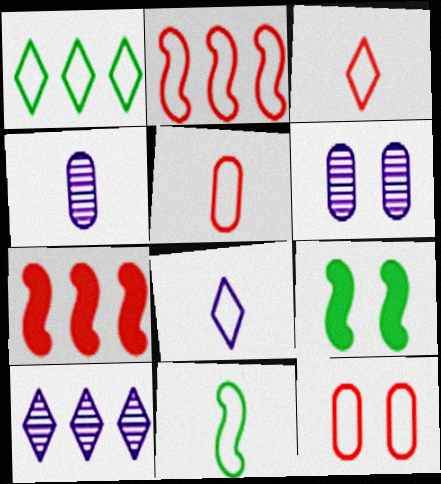[[2, 3, 12], 
[5, 8, 11], 
[5, 9, 10]]